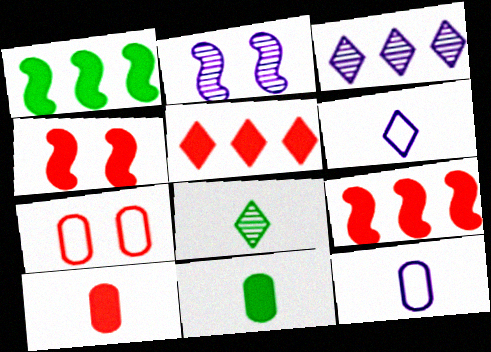[[4, 5, 10]]